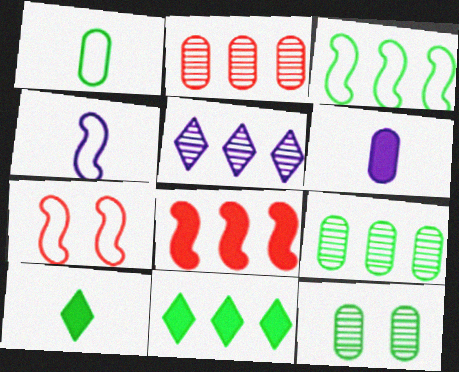[[3, 4, 7], 
[3, 9, 11], 
[3, 10, 12]]